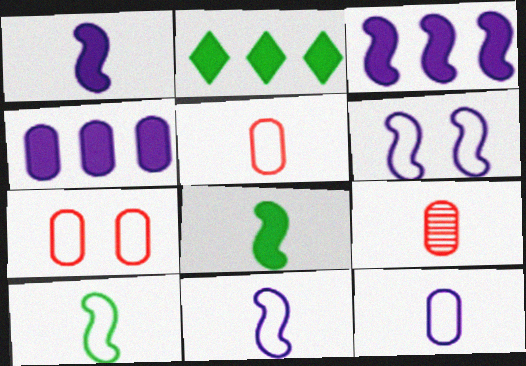[[2, 6, 9]]